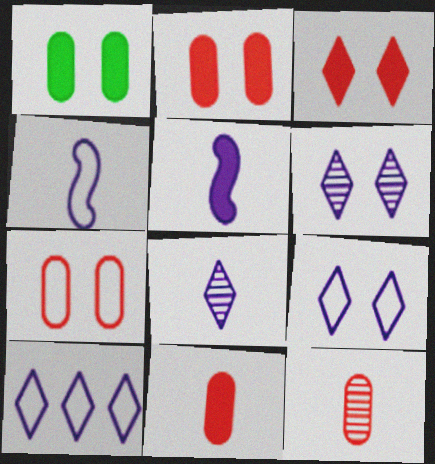[]